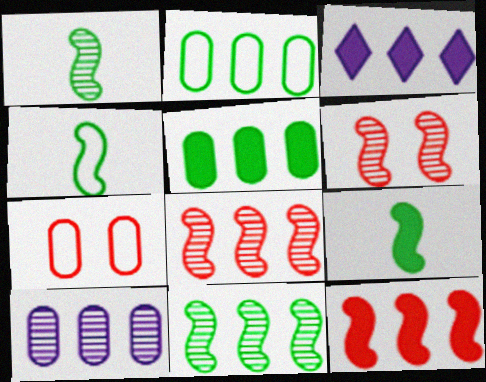[[1, 3, 7], 
[1, 4, 9], 
[2, 3, 8], 
[3, 5, 12]]